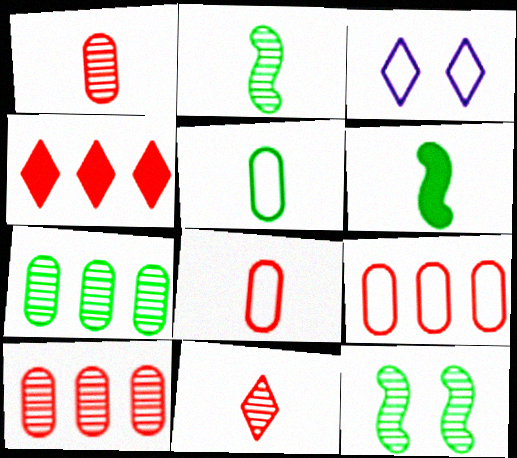[[3, 6, 10]]